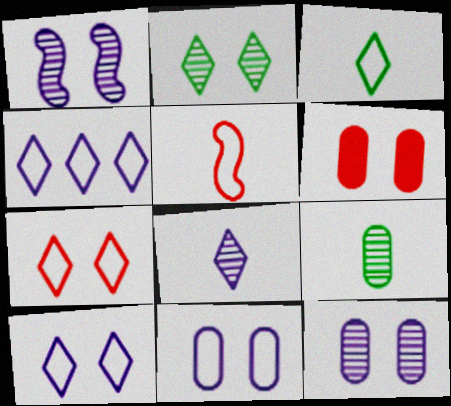[[3, 4, 7]]